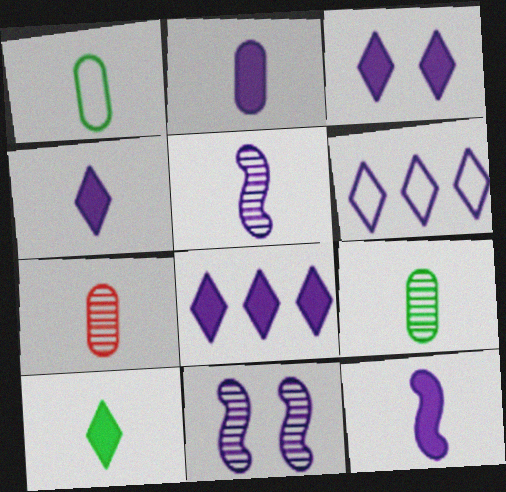[[1, 2, 7], 
[2, 4, 12], 
[2, 6, 11], 
[3, 4, 8]]